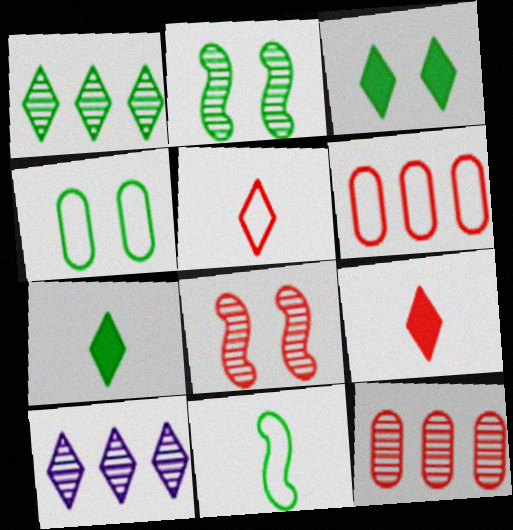[[2, 3, 4], 
[3, 5, 10], 
[6, 8, 9]]